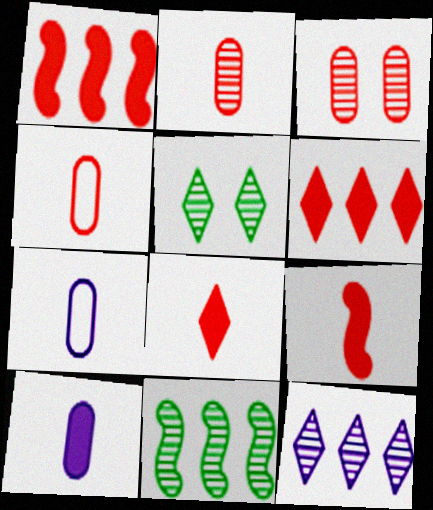[[1, 5, 7]]